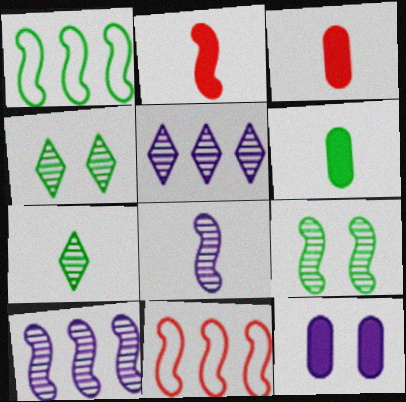[[1, 4, 6], 
[7, 11, 12]]